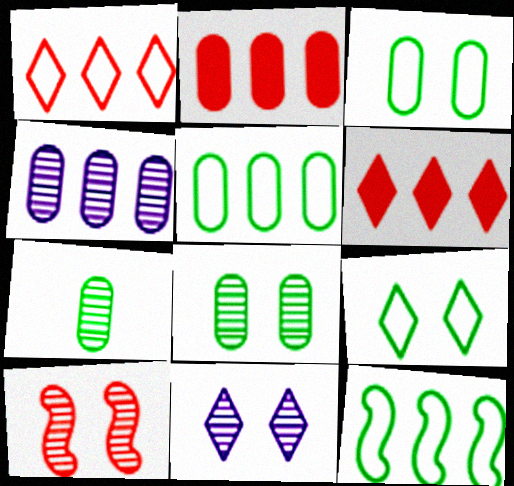[[2, 4, 5], 
[4, 6, 12], 
[8, 10, 11]]